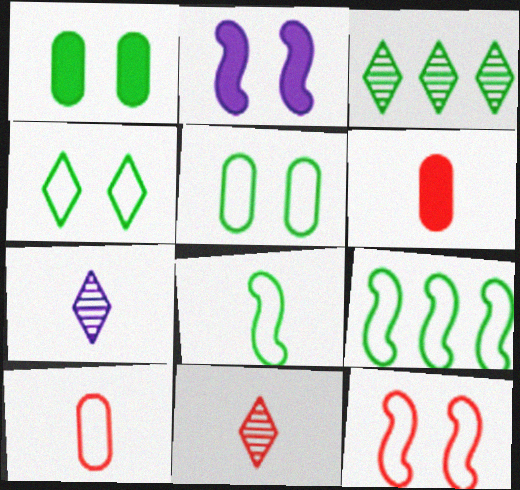[[1, 3, 8], 
[2, 3, 10], 
[6, 7, 8]]